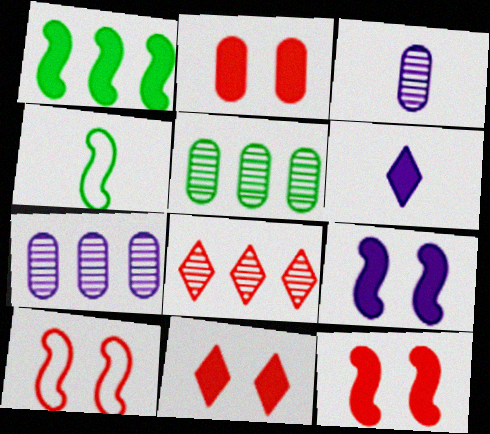[[1, 2, 6], 
[2, 11, 12], 
[4, 7, 11], 
[5, 6, 10]]